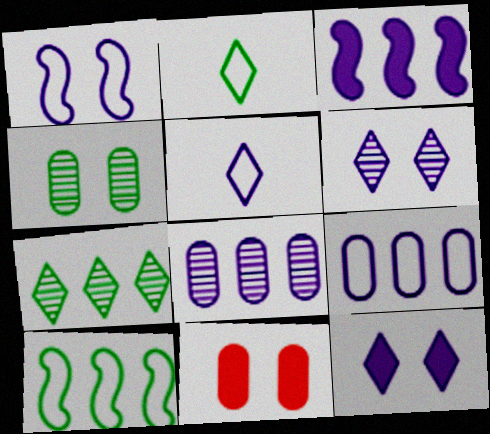[[1, 5, 9]]